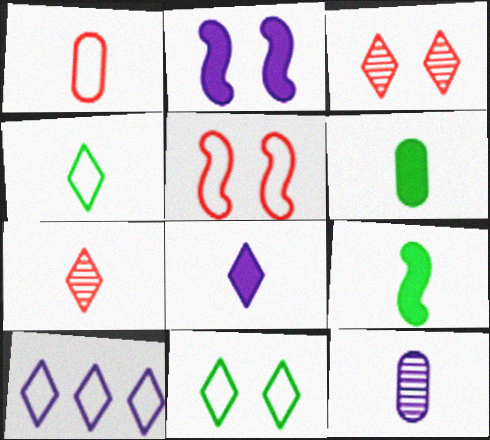[[1, 6, 12], 
[2, 10, 12], 
[4, 7, 8]]